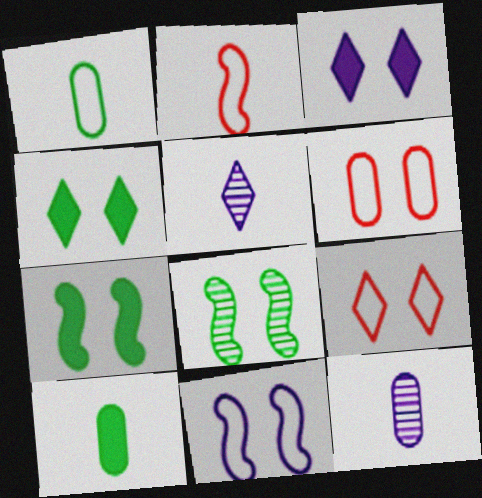[[2, 5, 10], 
[3, 6, 8]]